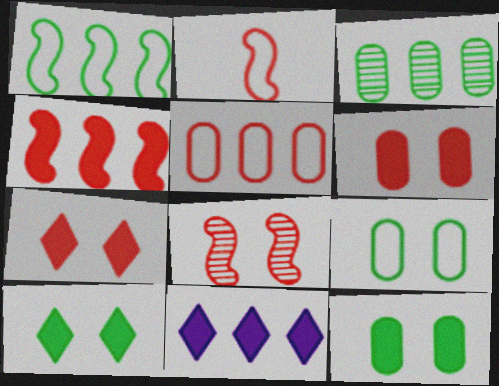[[2, 4, 8]]